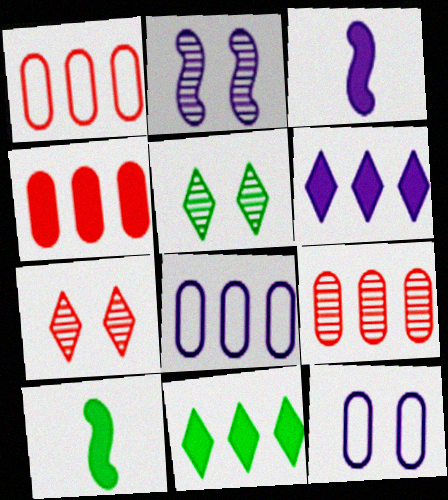[[1, 3, 5], 
[1, 4, 9], 
[7, 8, 10]]